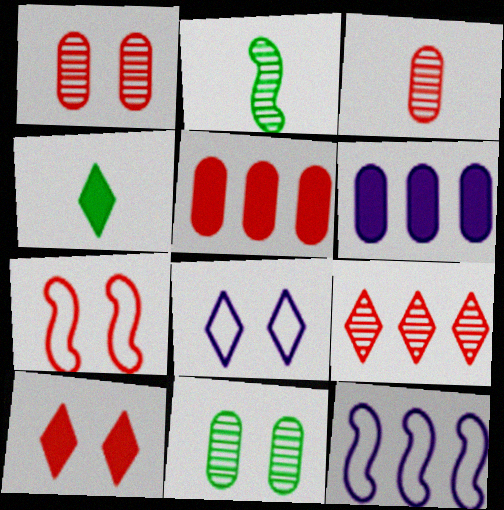[[1, 4, 12], 
[1, 7, 10], 
[2, 5, 8], 
[4, 8, 9]]